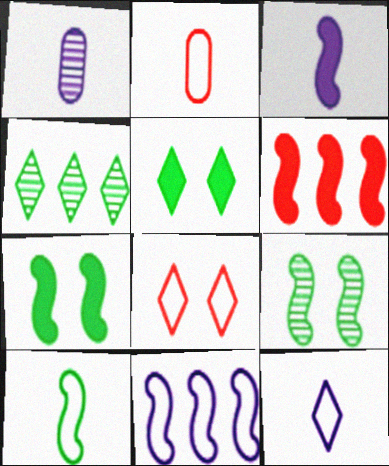[[1, 3, 12], 
[2, 10, 12], 
[3, 6, 7]]